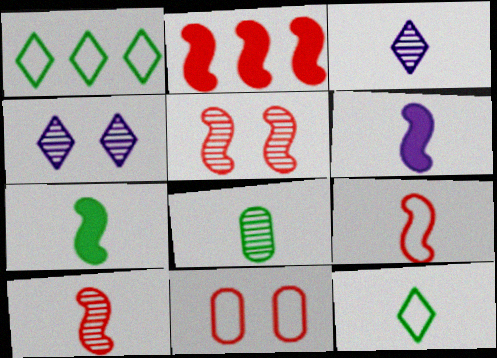[[2, 5, 9], 
[3, 8, 10], 
[7, 8, 12]]